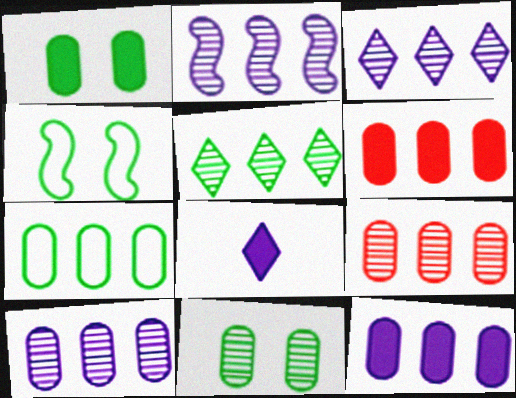[[2, 3, 10], 
[2, 5, 9], 
[4, 8, 9], 
[6, 7, 10], 
[7, 9, 12]]